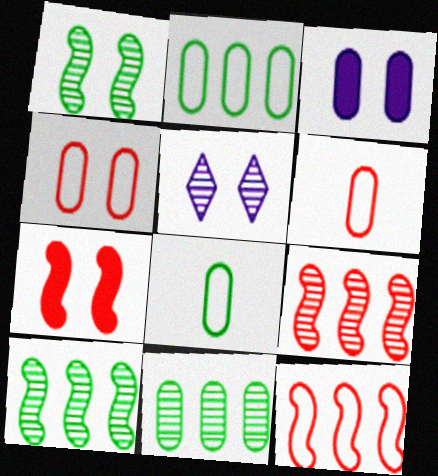[[3, 6, 11]]